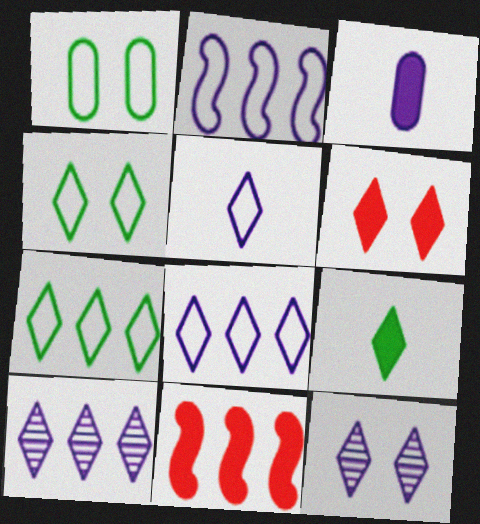[[2, 3, 12], 
[4, 6, 12]]